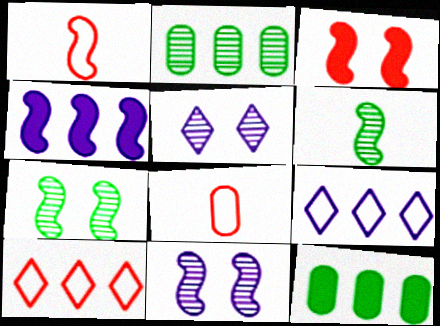[[1, 4, 7], 
[1, 5, 12], 
[2, 4, 10]]